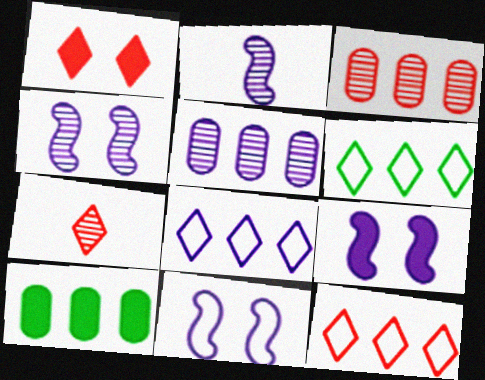[[1, 7, 12], 
[4, 9, 11], 
[6, 8, 12], 
[7, 10, 11]]